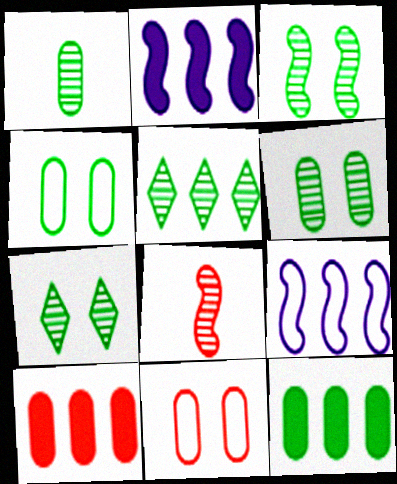[[1, 3, 5], 
[1, 4, 12], 
[3, 6, 7], 
[5, 9, 10]]